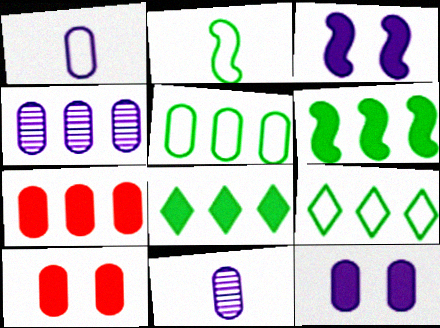[[1, 4, 12], 
[4, 5, 7], 
[5, 10, 11]]